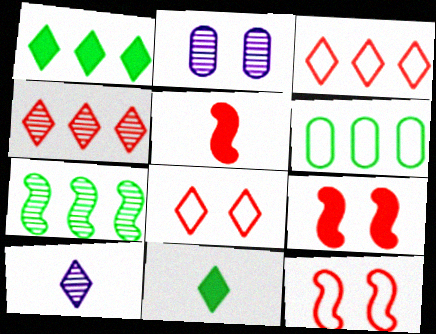[[1, 6, 7], 
[1, 8, 10], 
[6, 9, 10]]